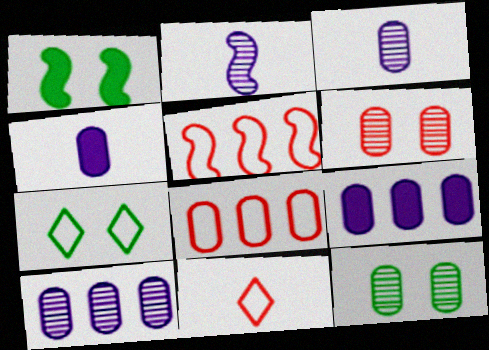[[1, 2, 5], 
[1, 7, 12], 
[1, 10, 11], 
[4, 8, 12]]